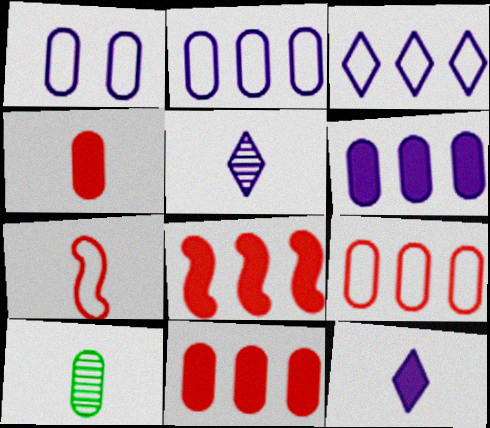[[1, 10, 11], 
[7, 10, 12]]